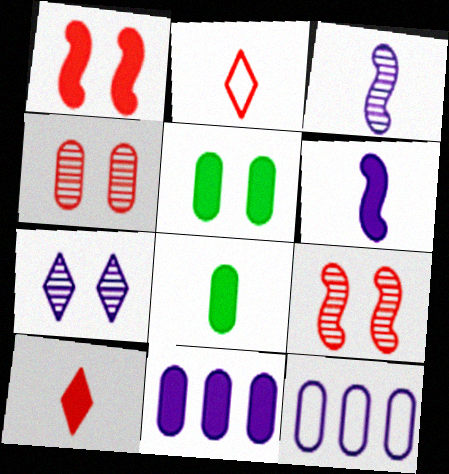[[2, 3, 8], 
[4, 8, 12], 
[6, 7, 12], 
[6, 8, 10]]